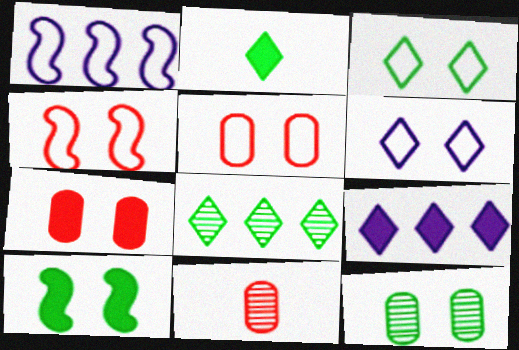[[2, 3, 8], 
[3, 10, 12]]